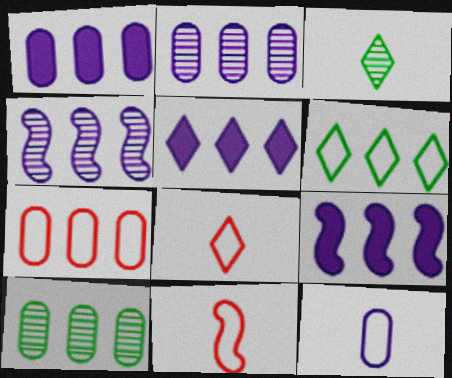[[1, 5, 9], 
[1, 7, 10]]